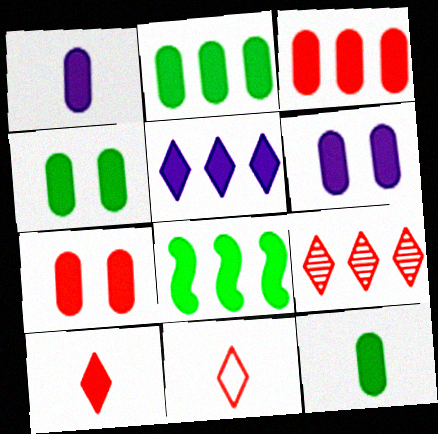[[1, 2, 7], 
[1, 3, 4], 
[2, 4, 12], 
[3, 5, 8], 
[3, 6, 12], 
[4, 6, 7], 
[6, 8, 10]]